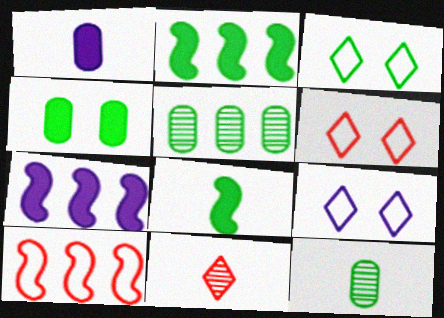[[2, 3, 12], 
[3, 5, 8], 
[3, 6, 9], 
[6, 7, 12]]